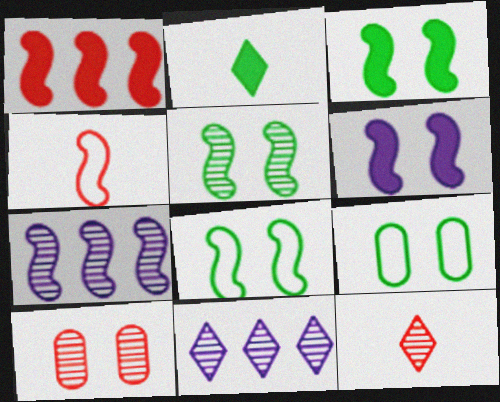[[3, 4, 7], 
[3, 5, 8]]